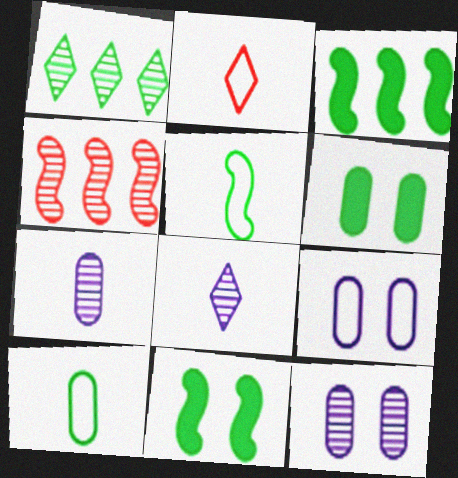[[1, 5, 6], 
[1, 10, 11], 
[2, 3, 12]]